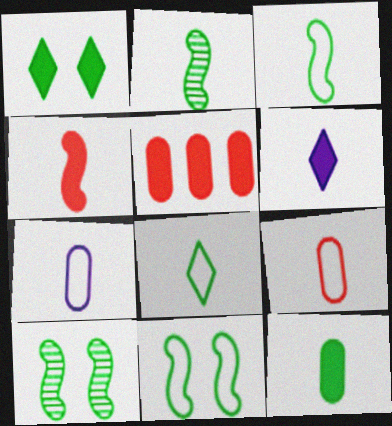[[2, 6, 9], 
[2, 8, 12], 
[4, 6, 12]]